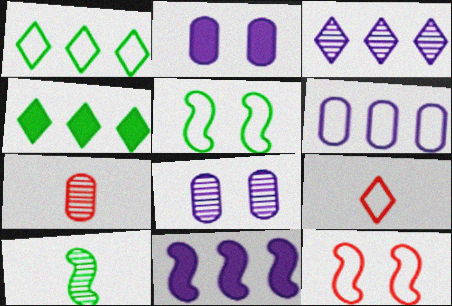[[3, 6, 11], 
[5, 6, 9], 
[10, 11, 12]]